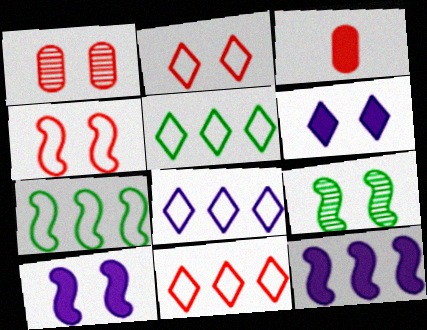[[3, 8, 9], 
[4, 9, 10], 
[5, 8, 11]]